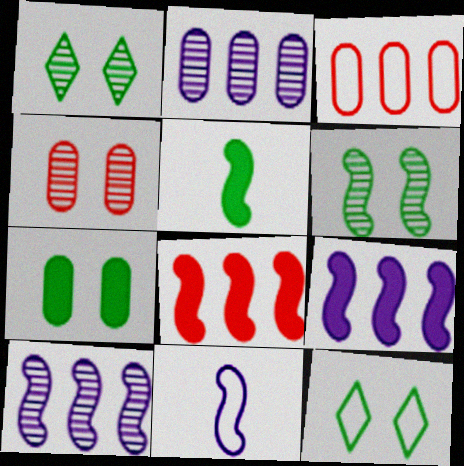[[3, 11, 12], 
[6, 7, 12], 
[6, 8, 11]]